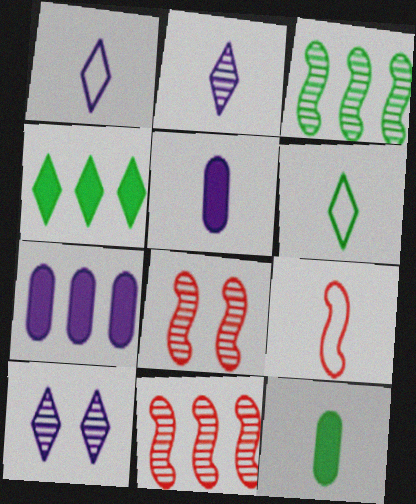[[2, 9, 12], 
[6, 7, 8]]